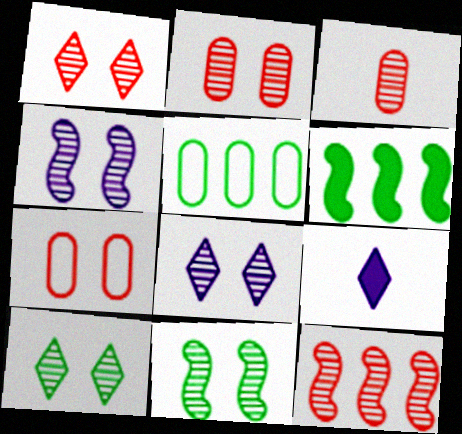[[1, 3, 12], 
[1, 8, 10], 
[2, 4, 10], 
[2, 8, 11]]